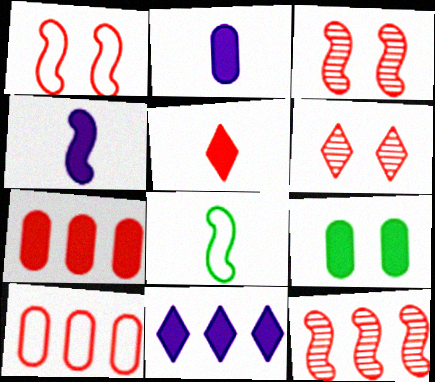[[2, 7, 9], 
[3, 5, 10]]